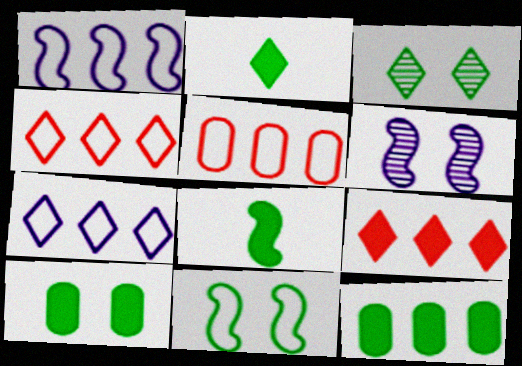[[2, 5, 6], 
[3, 10, 11]]